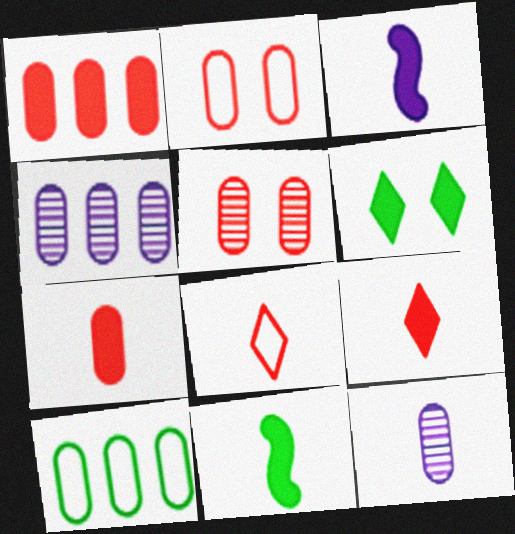[[1, 3, 6], 
[1, 4, 10], 
[8, 11, 12]]